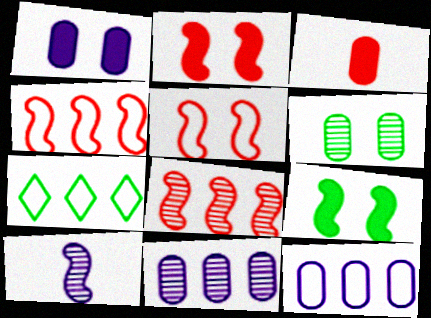[[3, 6, 12], 
[4, 7, 12], 
[4, 9, 10]]